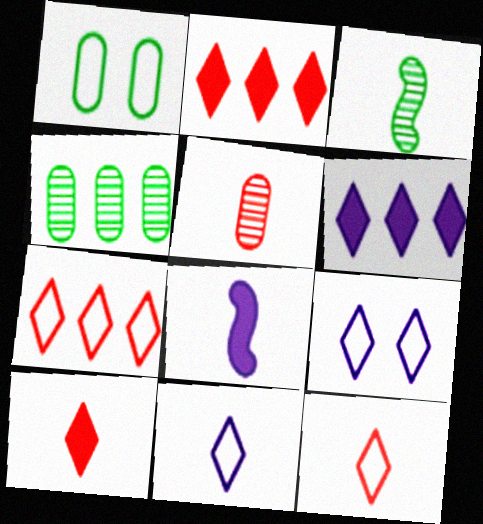[]